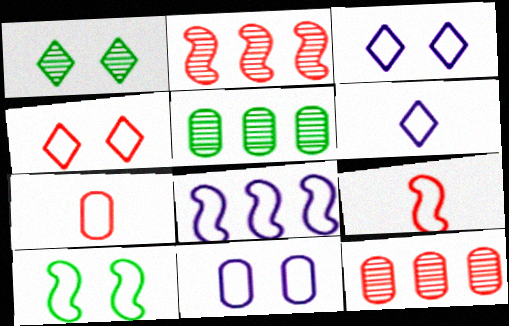[[4, 10, 11], 
[6, 8, 11], 
[8, 9, 10]]